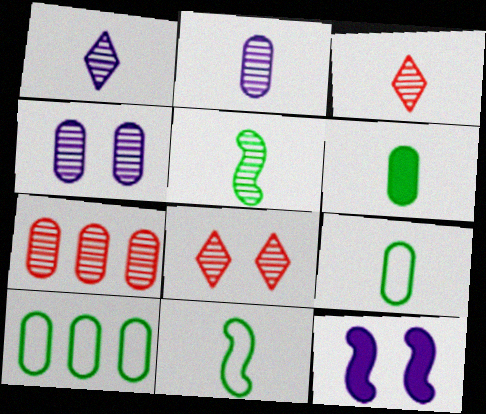[[2, 3, 5], 
[3, 10, 12]]